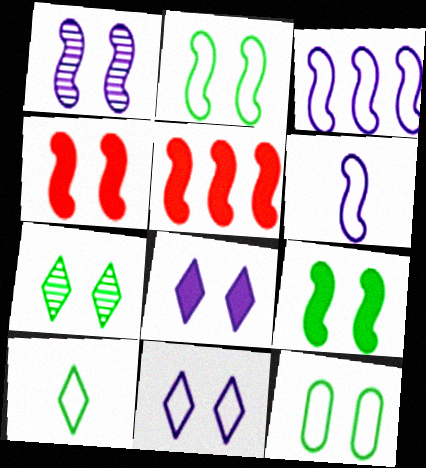[[1, 2, 4], 
[7, 9, 12]]